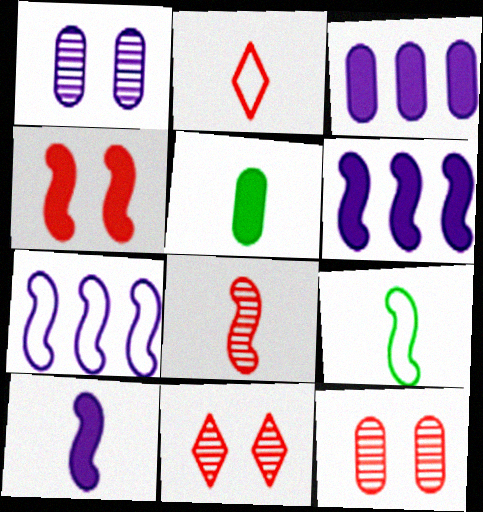[[3, 9, 11], 
[5, 7, 11], 
[8, 9, 10]]